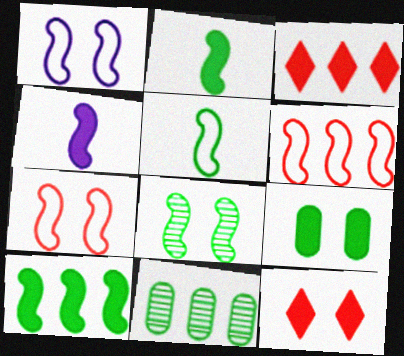[[1, 5, 6], 
[3, 4, 9], 
[4, 6, 8], 
[5, 8, 10]]